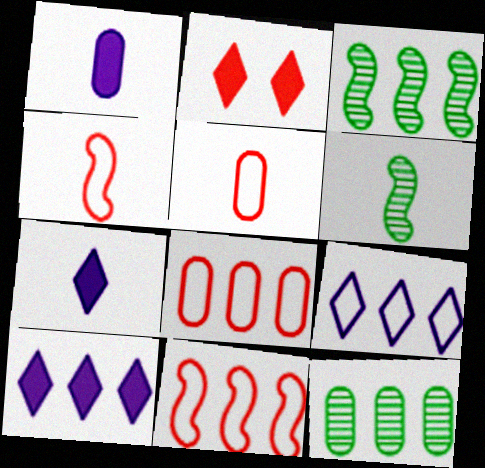[[3, 8, 10], 
[5, 6, 7], 
[10, 11, 12]]